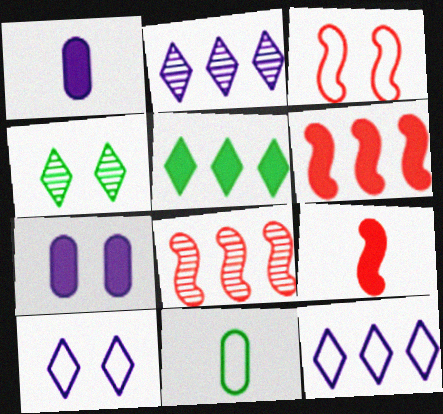[[3, 4, 7], 
[3, 8, 9], 
[3, 11, 12], 
[5, 7, 9]]